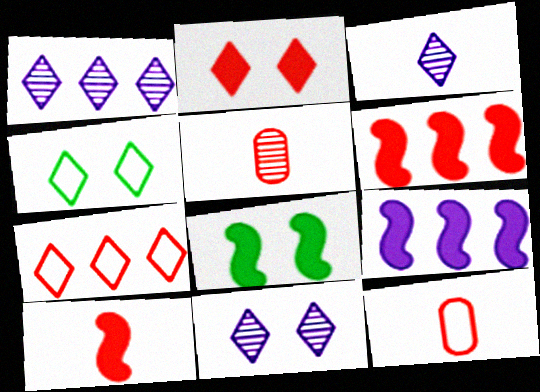[[1, 3, 11], 
[1, 8, 12], 
[2, 4, 11], 
[4, 5, 9], 
[8, 9, 10]]